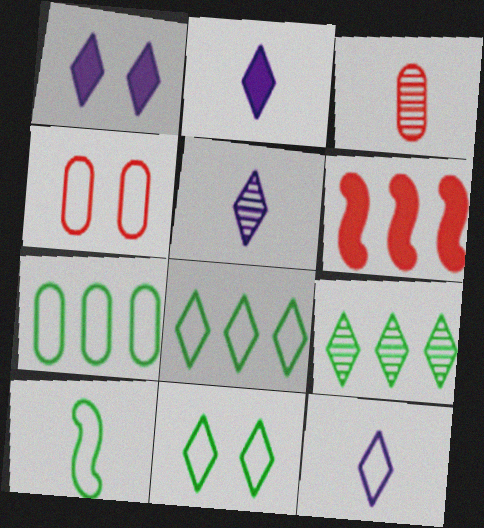[[2, 3, 10], 
[2, 5, 12], 
[7, 10, 11]]